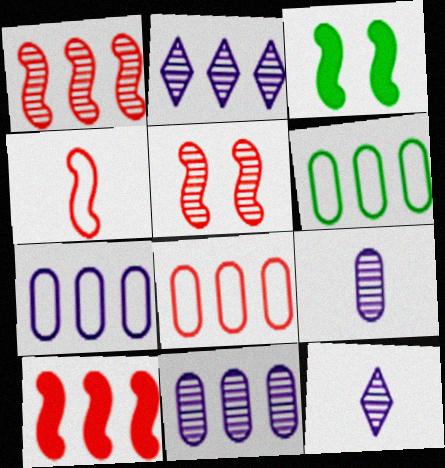[[2, 6, 10], 
[3, 8, 12], 
[4, 5, 10], 
[6, 7, 8]]